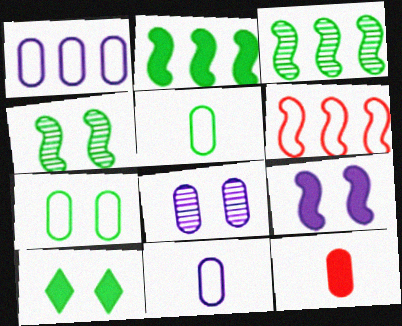[[3, 5, 10], 
[4, 7, 10]]